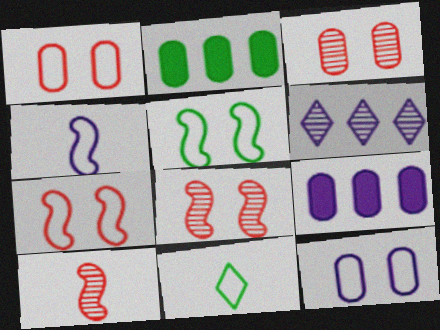[[8, 9, 11]]